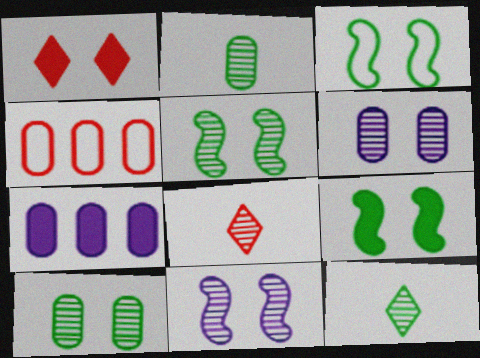[[1, 3, 6], 
[3, 5, 9], 
[3, 7, 8]]